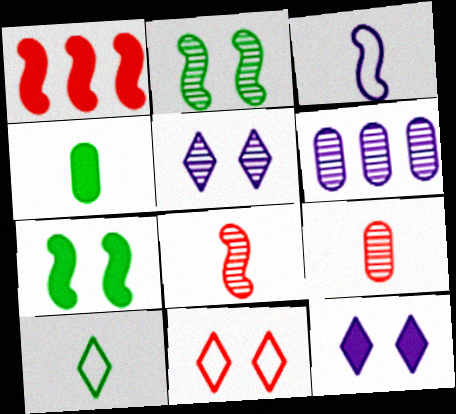[[1, 2, 3], 
[1, 4, 12], 
[1, 9, 11], 
[3, 6, 12]]